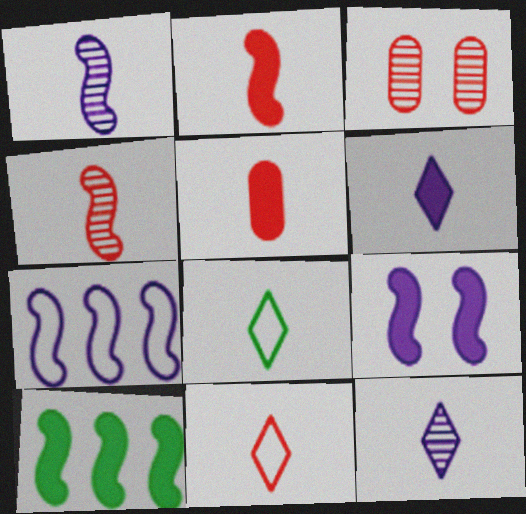[[1, 5, 8], 
[1, 7, 9], 
[2, 9, 10], 
[4, 5, 11]]